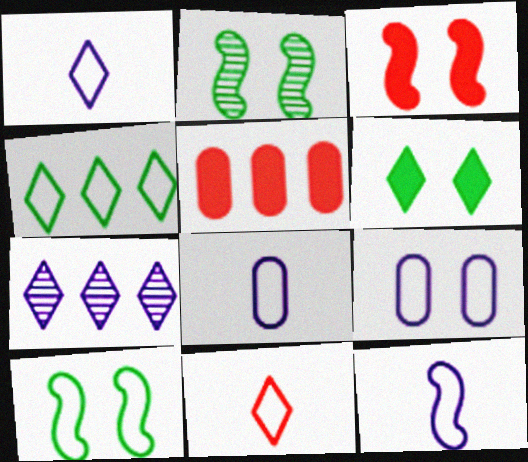[[1, 2, 5], 
[1, 8, 12], 
[6, 7, 11]]